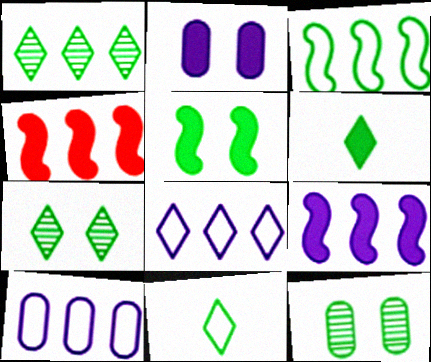[[1, 4, 10], 
[2, 4, 6], 
[3, 6, 12]]